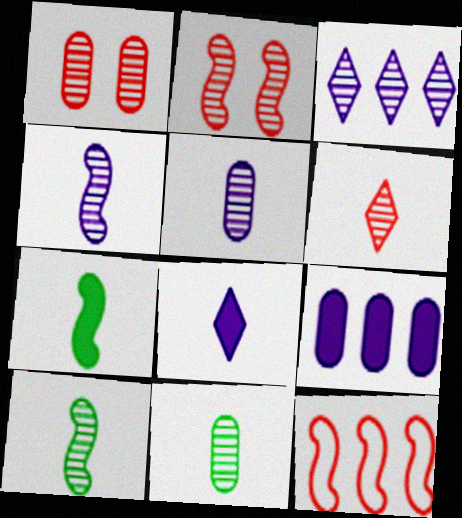[[1, 3, 10], 
[2, 3, 11], 
[4, 6, 11], 
[5, 6, 10]]